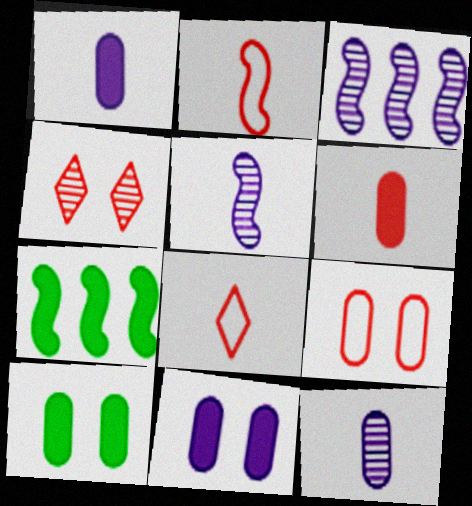[[3, 8, 10]]